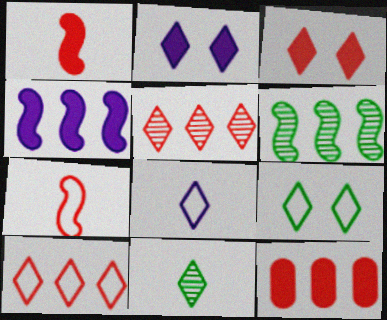[[1, 3, 12], 
[2, 10, 11], 
[8, 9, 10]]